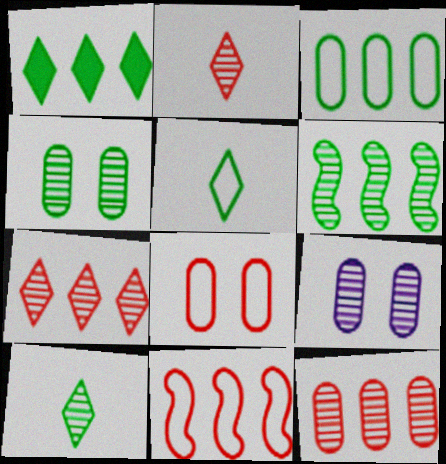[[1, 3, 6], 
[2, 6, 9], 
[4, 6, 10]]